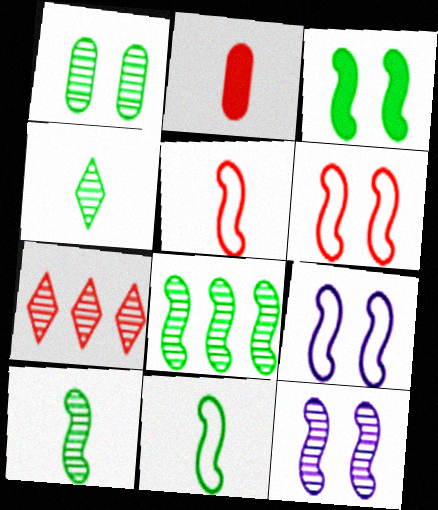[[1, 4, 8], 
[2, 6, 7], 
[3, 6, 12], 
[3, 8, 11]]